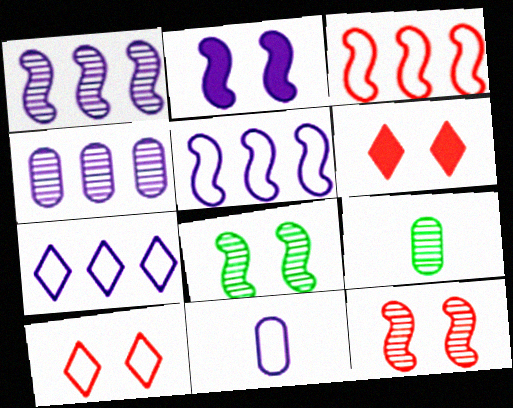[[5, 6, 9]]